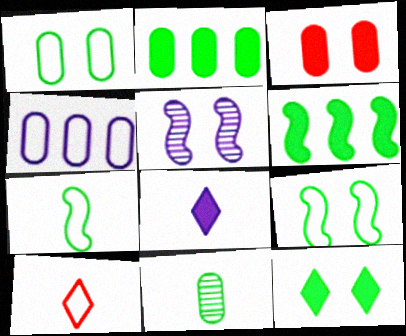[[1, 2, 11], 
[2, 5, 10], 
[3, 4, 11], 
[3, 6, 8], 
[4, 5, 8], 
[4, 9, 10]]